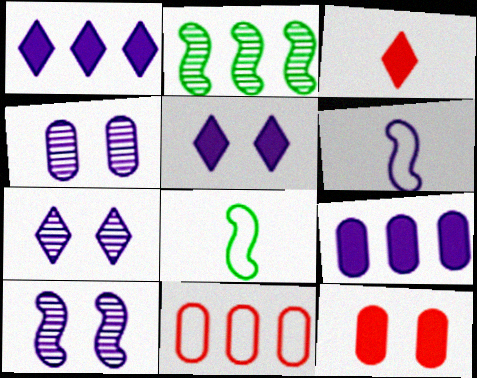[[1, 2, 11], 
[1, 4, 6], 
[4, 7, 10], 
[6, 7, 9]]